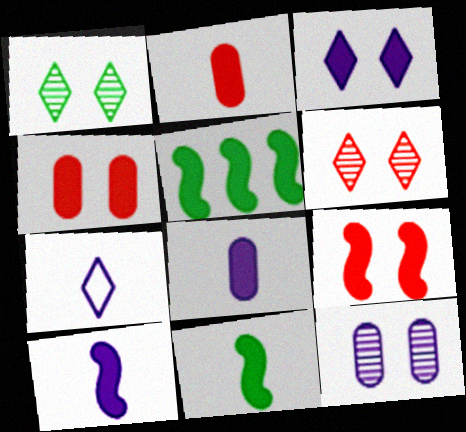[[2, 3, 5], 
[5, 9, 10]]